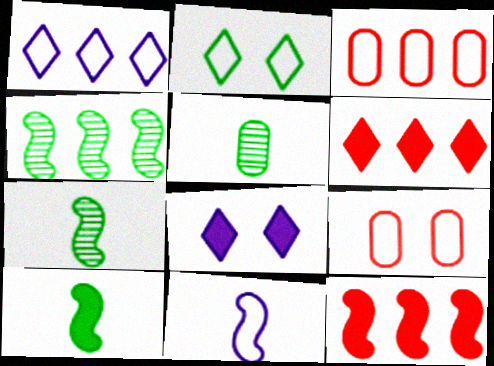[[2, 3, 11], 
[3, 7, 8]]